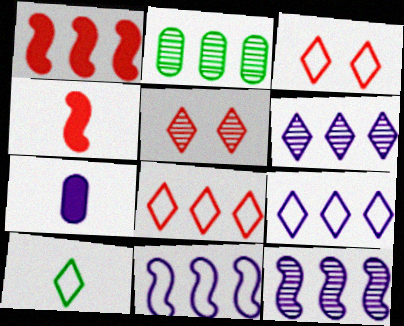[[1, 2, 9], 
[3, 9, 10]]